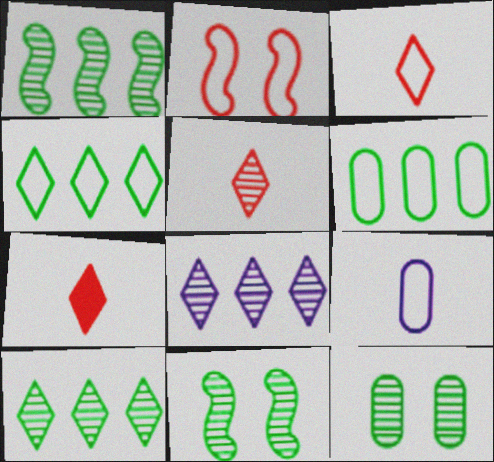[[2, 4, 9], 
[3, 5, 7]]